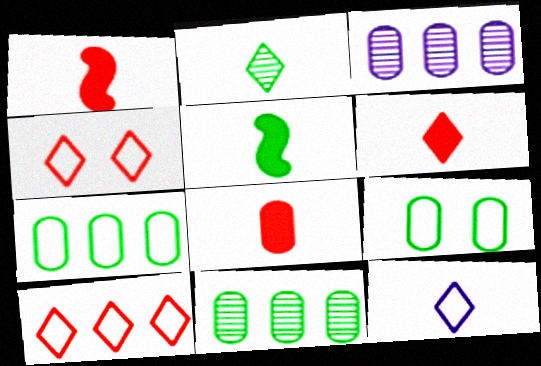[[1, 6, 8], 
[2, 6, 12], 
[3, 4, 5], 
[3, 8, 9]]